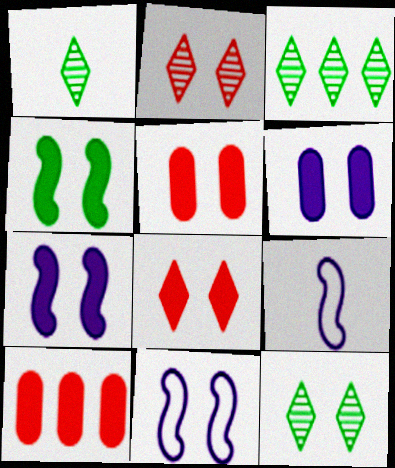[[1, 3, 12], 
[1, 10, 11], 
[3, 5, 9], 
[4, 6, 8], 
[5, 11, 12], 
[9, 10, 12]]